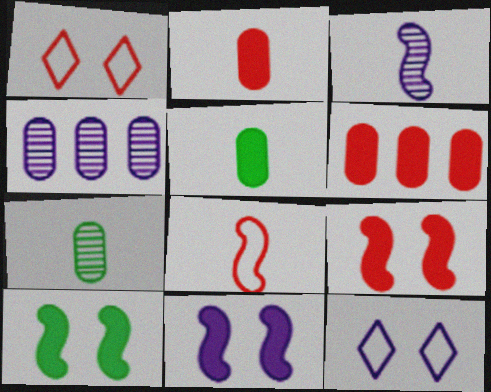[[9, 10, 11]]